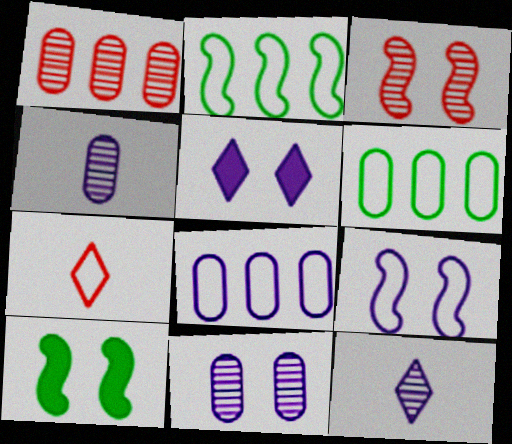[[3, 9, 10], 
[5, 9, 11], 
[6, 7, 9]]